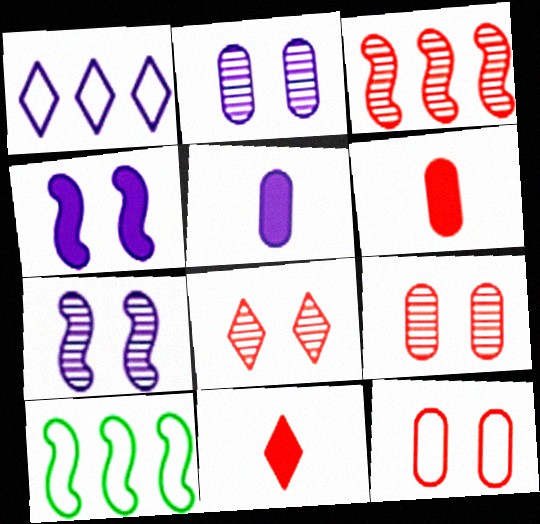[[1, 5, 7], 
[2, 10, 11], 
[3, 11, 12], 
[5, 8, 10]]